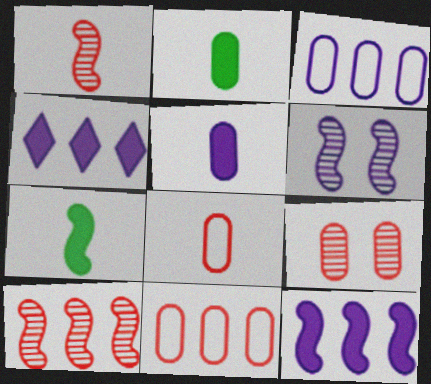[[2, 3, 9]]